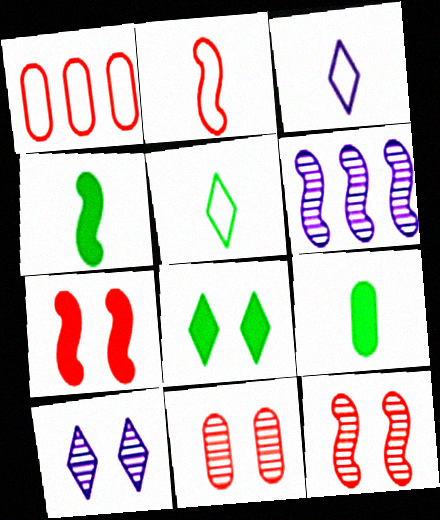[[1, 4, 10]]